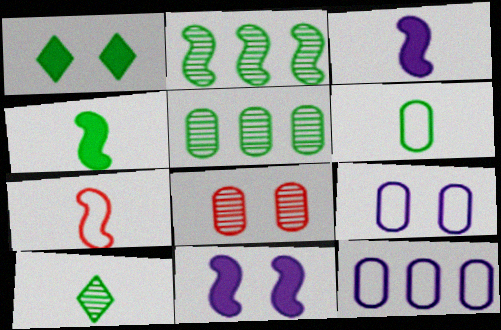[[1, 2, 6], 
[2, 7, 11], 
[4, 6, 10]]